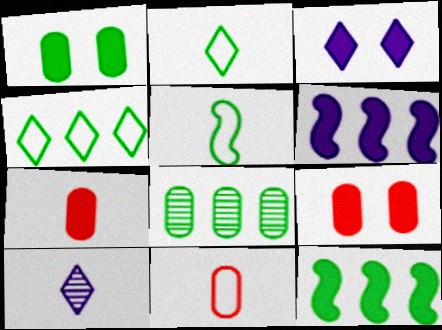[[3, 7, 12], 
[4, 8, 12], 
[5, 7, 10]]